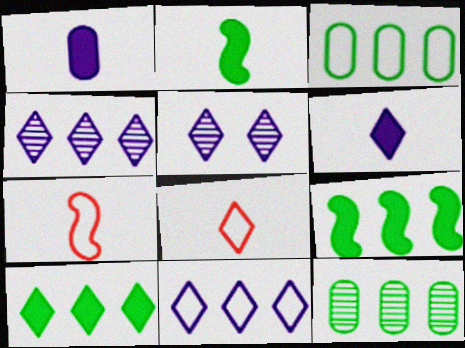[[5, 6, 11], 
[5, 8, 10]]